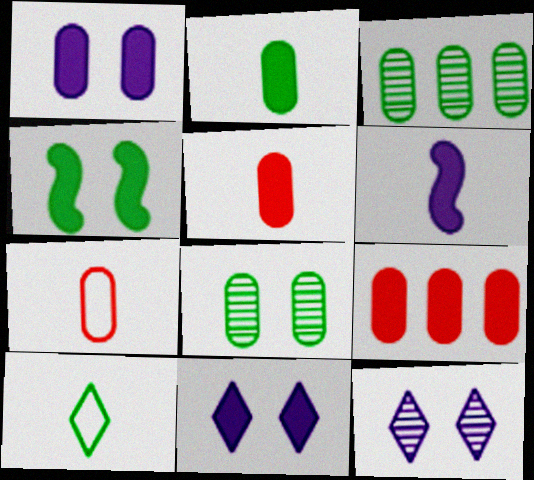[[1, 2, 9], 
[1, 3, 7], 
[3, 4, 10]]